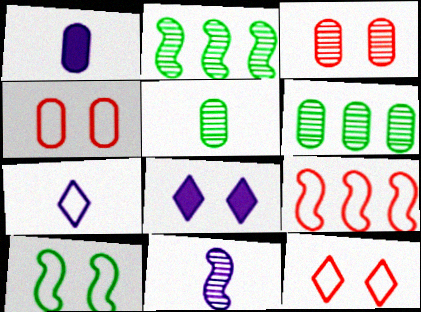[[1, 2, 12], 
[1, 4, 6], 
[1, 7, 11], 
[3, 8, 10], 
[5, 8, 9]]